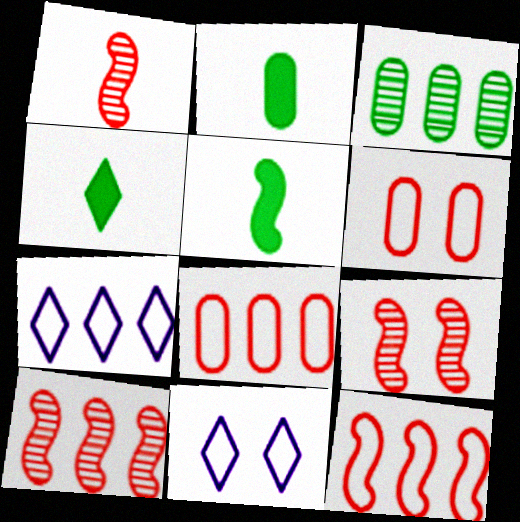[[1, 9, 10], 
[2, 4, 5], 
[2, 7, 9], 
[2, 10, 11]]